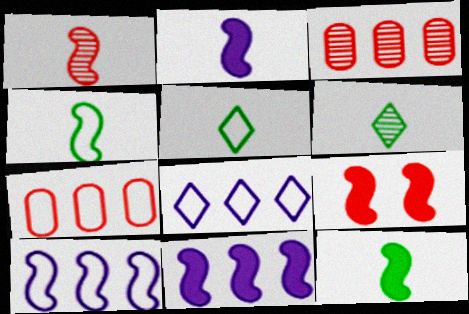[[1, 2, 4], 
[9, 11, 12]]